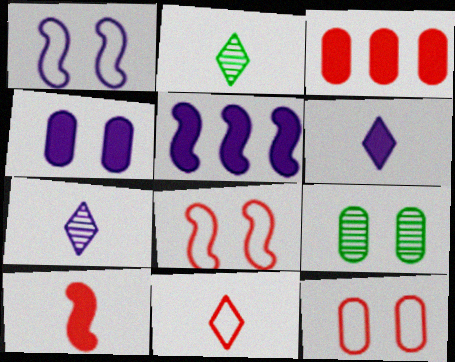[[1, 2, 3], 
[2, 5, 12], 
[2, 6, 11], 
[4, 5, 6], 
[4, 9, 12], 
[5, 9, 11]]